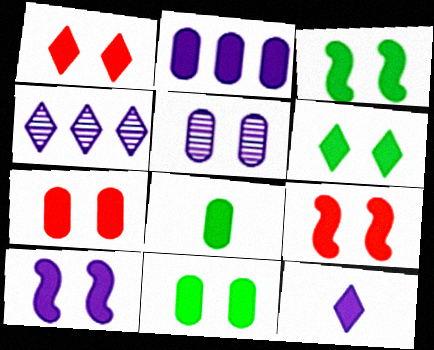[[1, 7, 9], 
[1, 10, 11], 
[2, 7, 8], 
[2, 10, 12], 
[3, 6, 11], 
[3, 9, 10], 
[6, 7, 10]]